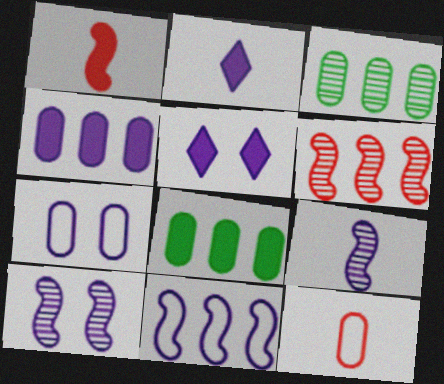[[1, 5, 8], 
[5, 7, 10]]